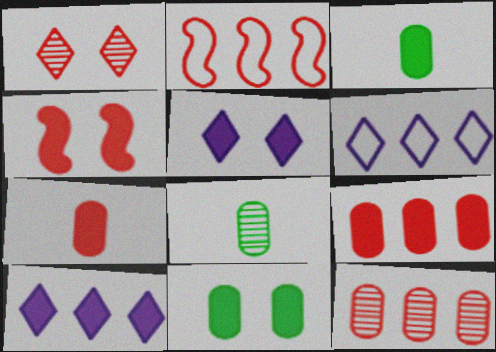[[1, 2, 7], 
[2, 5, 8], 
[3, 4, 10], 
[4, 5, 11], 
[4, 6, 8]]